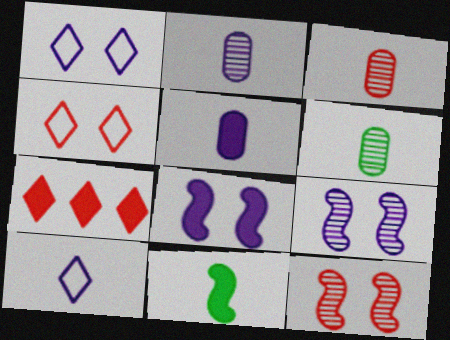[[2, 3, 6], 
[3, 10, 11]]